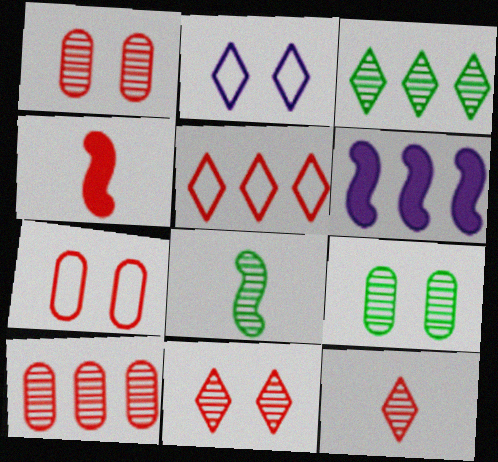[[1, 4, 5], 
[3, 8, 9]]